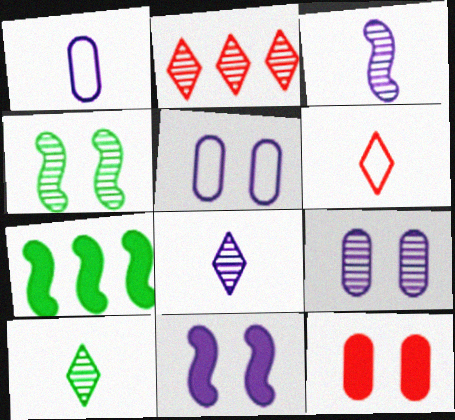[[6, 7, 9]]